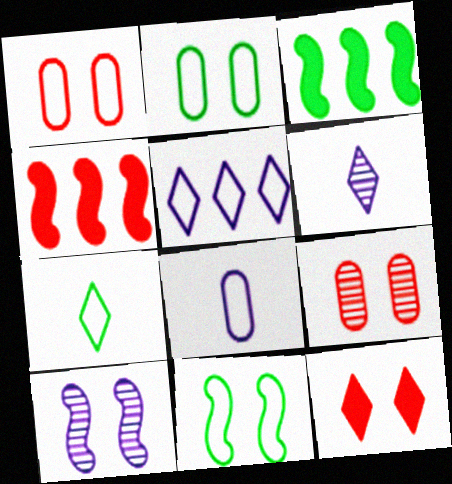[[1, 3, 6], 
[2, 4, 6], 
[2, 10, 12]]